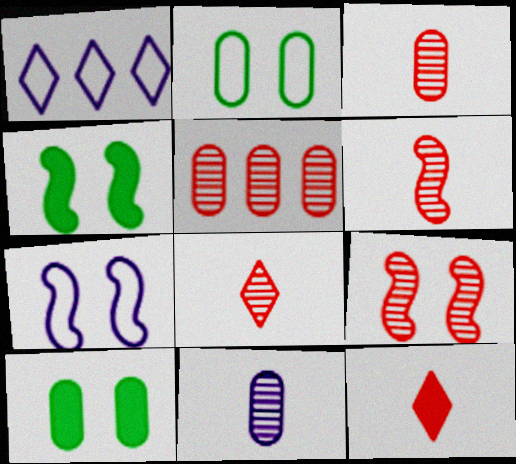[[1, 3, 4], 
[1, 6, 10], 
[3, 6, 8], 
[4, 7, 9], 
[5, 8, 9]]